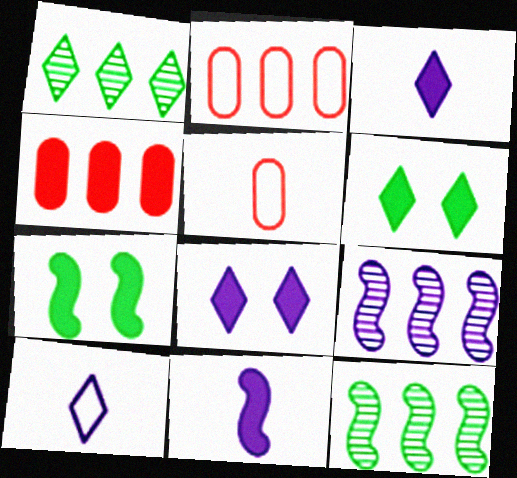[[3, 4, 7], 
[4, 6, 11], 
[5, 6, 9], 
[5, 8, 12]]